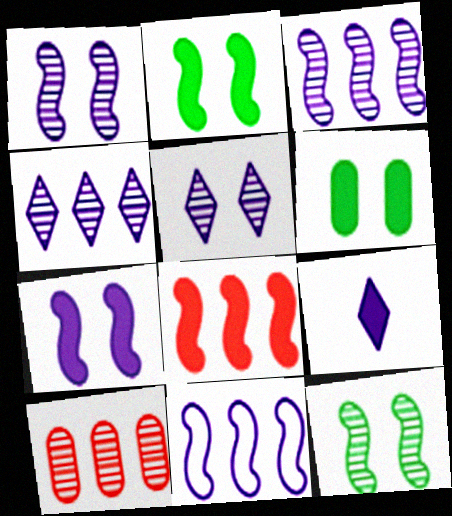[[6, 8, 9]]